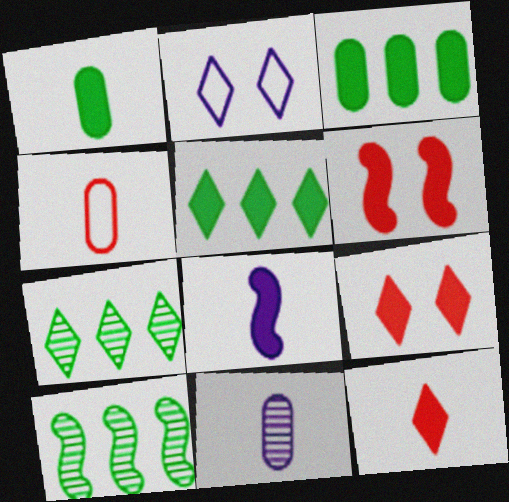[[1, 4, 11], 
[1, 8, 12], 
[2, 7, 12], 
[3, 8, 9]]